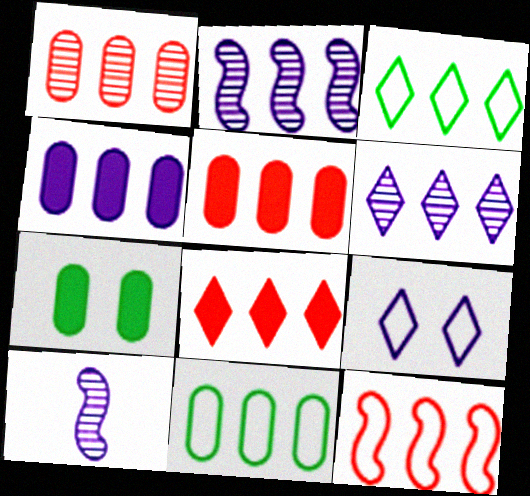[[1, 4, 11], 
[1, 8, 12], 
[2, 3, 5], 
[2, 8, 11], 
[3, 6, 8], 
[4, 9, 10]]